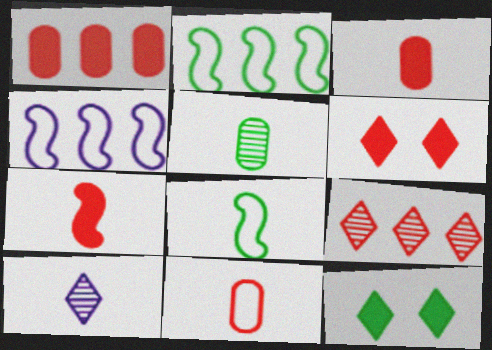[[1, 6, 7], 
[2, 5, 12], 
[3, 8, 10], 
[4, 5, 6]]